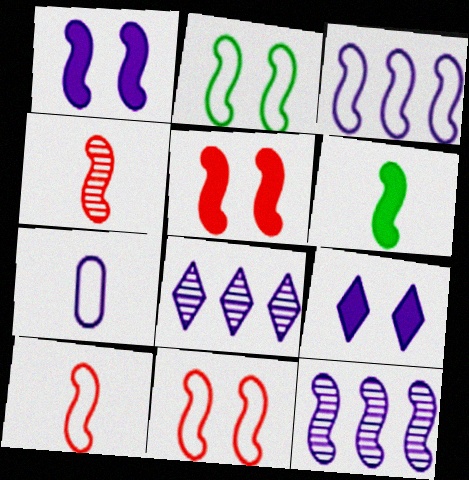[[1, 7, 8], 
[2, 3, 10], 
[6, 11, 12], 
[7, 9, 12]]